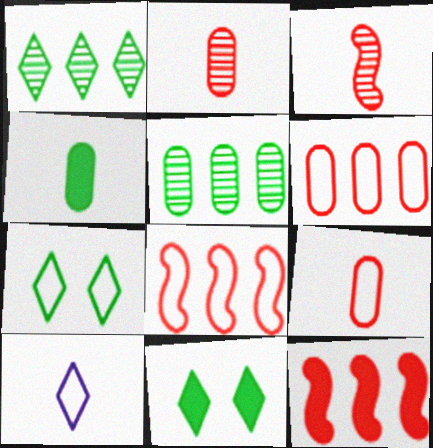[[3, 4, 10]]